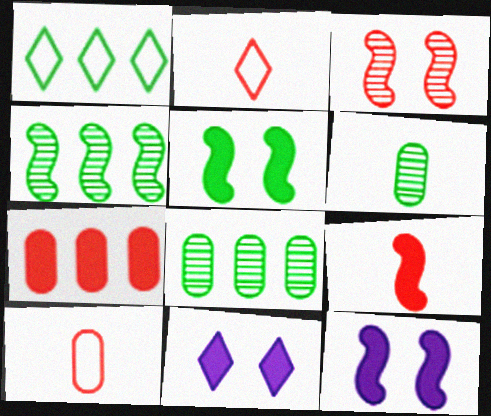[[1, 5, 6], 
[2, 3, 7], 
[2, 8, 12], 
[4, 10, 11]]